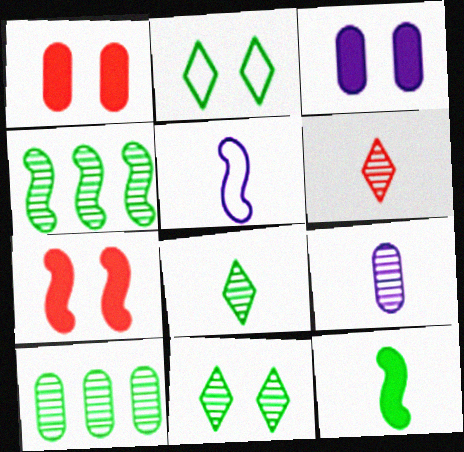[[2, 10, 12], 
[4, 5, 7]]